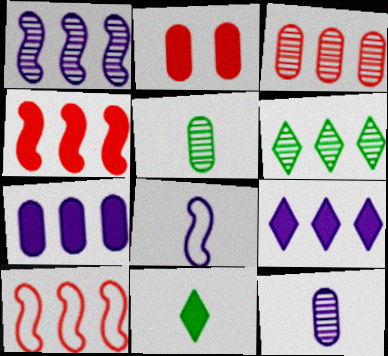[[1, 3, 6], 
[2, 6, 8], 
[6, 7, 10]]